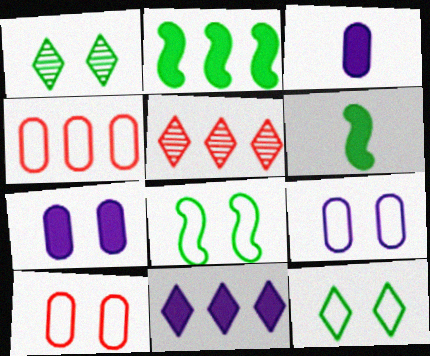[[3, 5, 8], 
[5, 6, 9]]